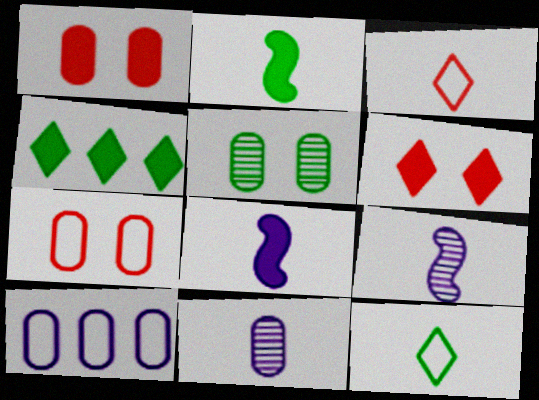[[1, 4, 8], 
[2, 3, 11], 
[4, 7, 9]]